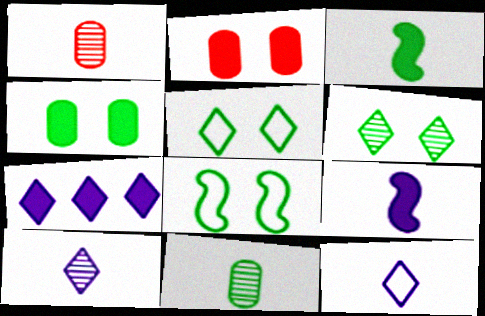[[1, 3, 12], 
[1, 7, 8], 
[2, 3, 7], 
[4, 6, 8]]